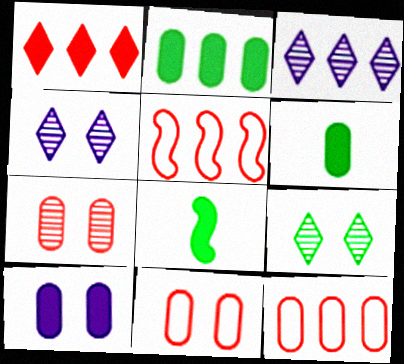[[1, 8, 10], 
[2, 3, 5], 
[3, 8, 11], 
[4, 5, 6], 
[4, 8, 12]]